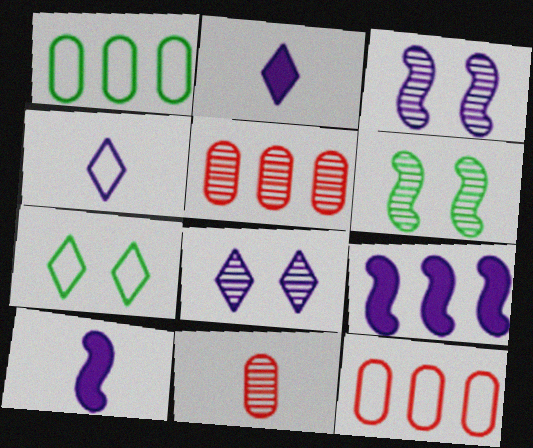[[2, 6, 12], 
[5, 7, 10], 
[7, 9, 11]]